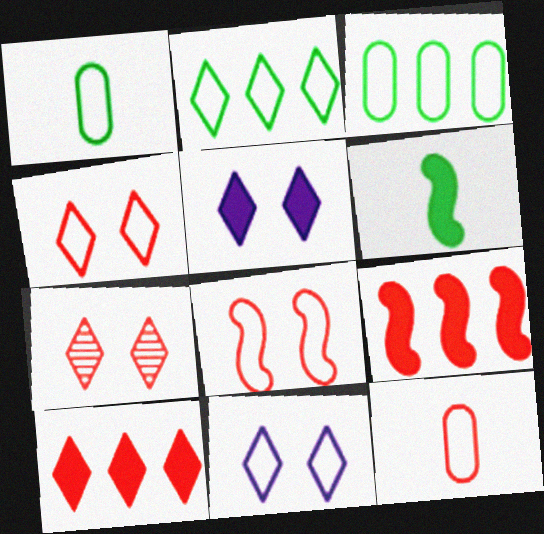[[7, 9, 12]]